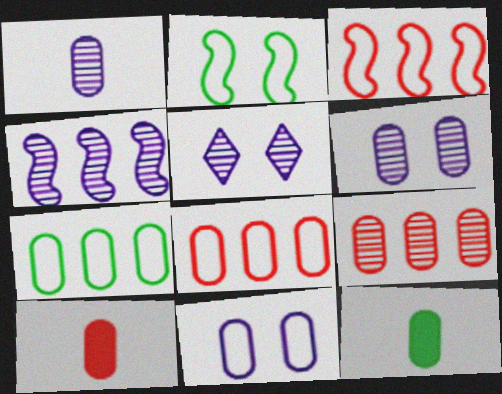[[1, 4, 5], 
[3, 5, 12], 
[6, 7, 10], 
[6, 8, 12], 
[9, 11, 12]]